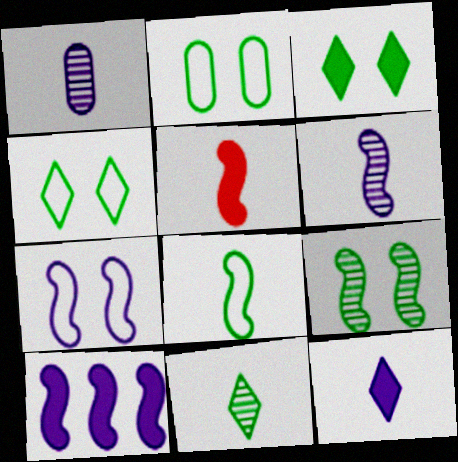[[2, 3, 9], 
[5, 6, 8], 
[6, 7, 10]]